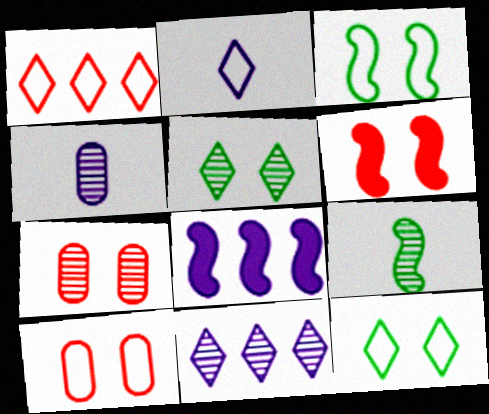[[1, 2, 12], 
[7, 9, 11]]